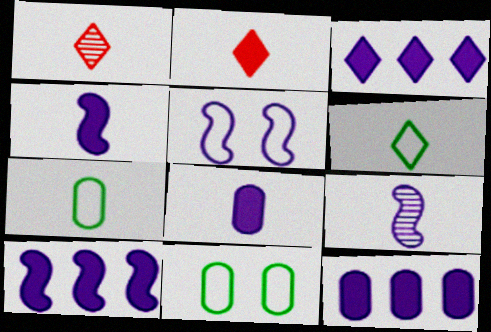[[1, 4, 7], 
[1, 10, 11], 
[2, 7, 9], 
[3, 10, 12], 
[5, 9, 10]]